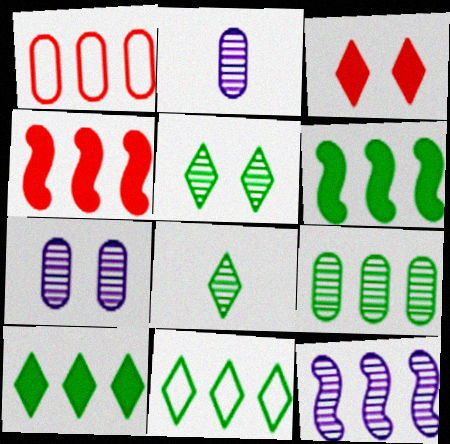[[1, 10, 12], 
[6, 9, 11]]